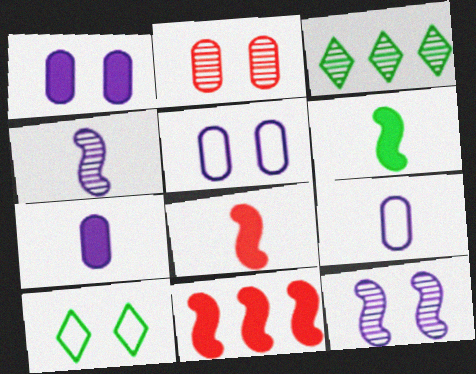[[2, 3, 4], 
[3, 5, 8]]